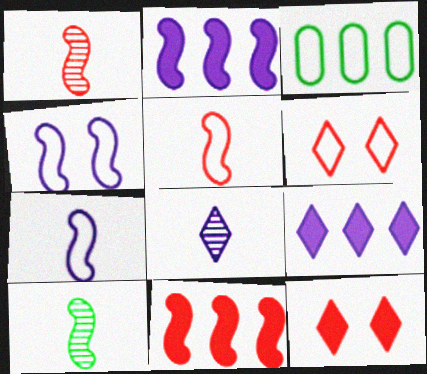[[3, 6, 7], 
[4, 10, 11]]